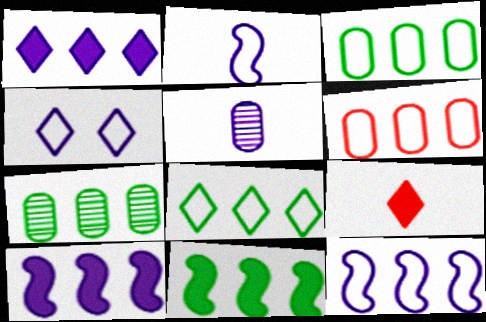[[4, 5, 10], 
[6, 8, 12], 
[7, 8, 11]]